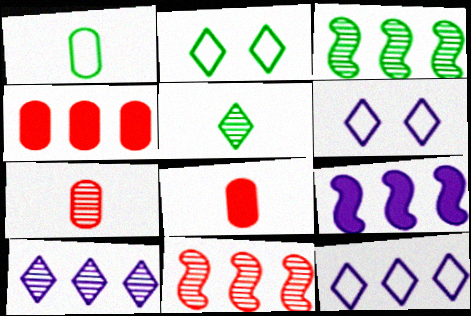[[2, 7, 9], 
[3, 4, 12], 
[3, 6, 8]]